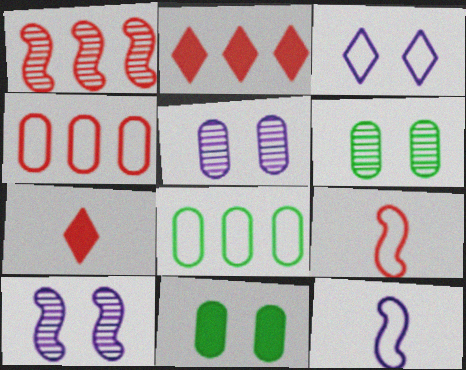[[1, 2, 4], 
[2, 6, 12], 
[3, 8, 9], 
[7, 8, 10]]